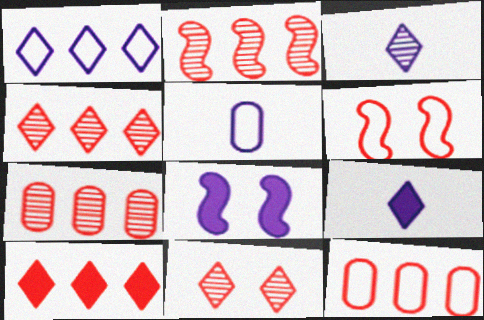[[2, 4, 7], 
[2, 10, 12]]